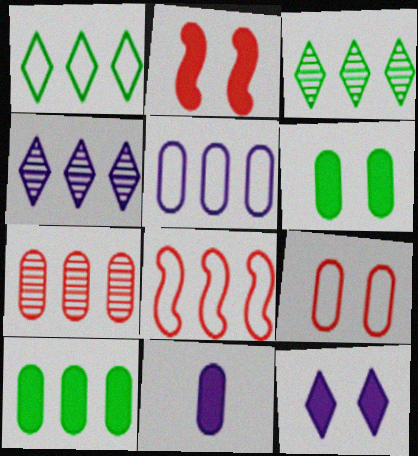[[1, 5, 8], 
[2, 6, 12], 
[4, 8, 10], 
[5, 7, 10]]